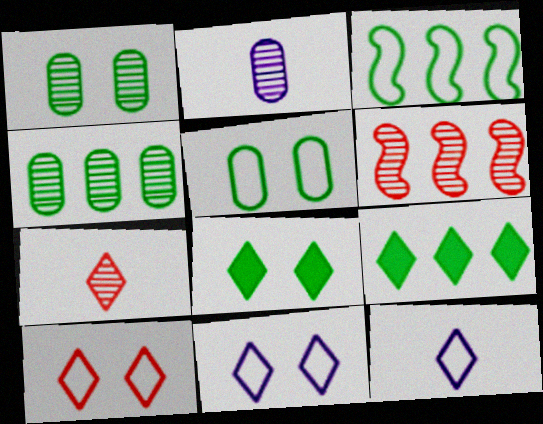[[3, 4, 9], 
[7, 9, 11]]